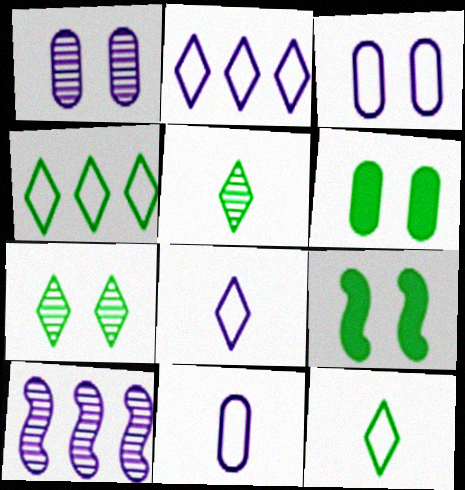[]